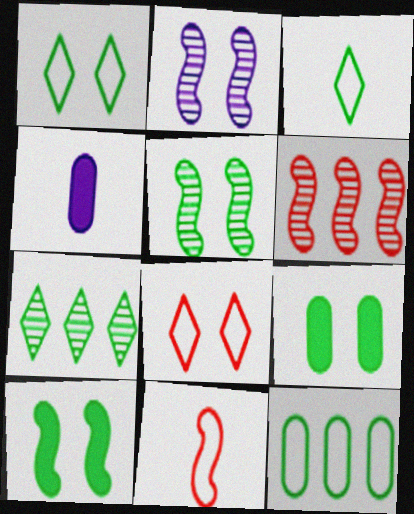[[1, 4, 6], 
[1, 5, 9], 
[2, 8, 9]]